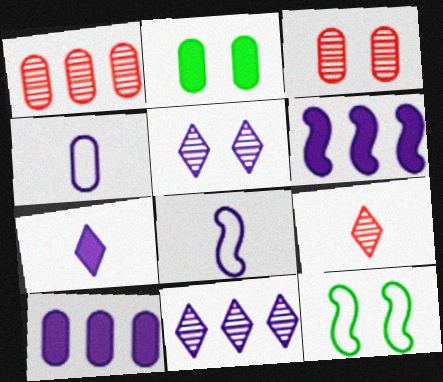[[1, 2, 4], 
[1, 7, 12], 
[4, 5, 6], 
[5, 8, 10], 
[9, 10, 12]]